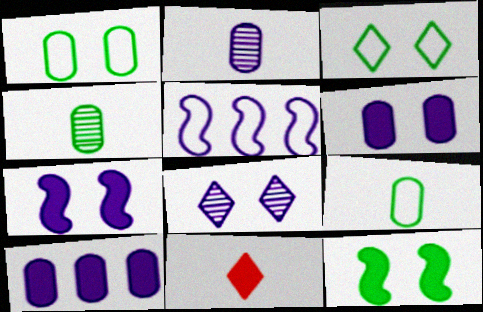[[10, 11, 12]]